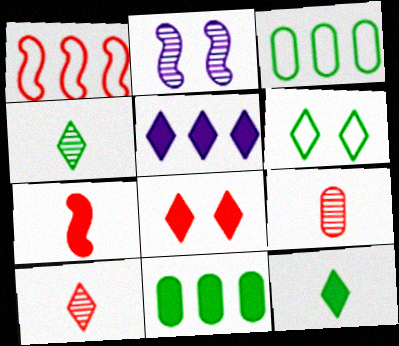[[1, 8, 9], 
[5, 6, 10], 
[5, 8, 12]]